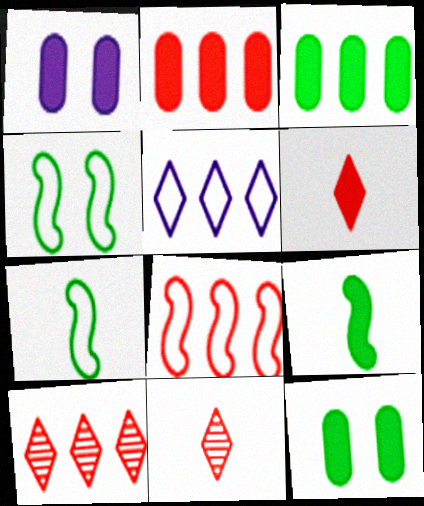[[1, 7, 10], 
[2, 8, 10]]